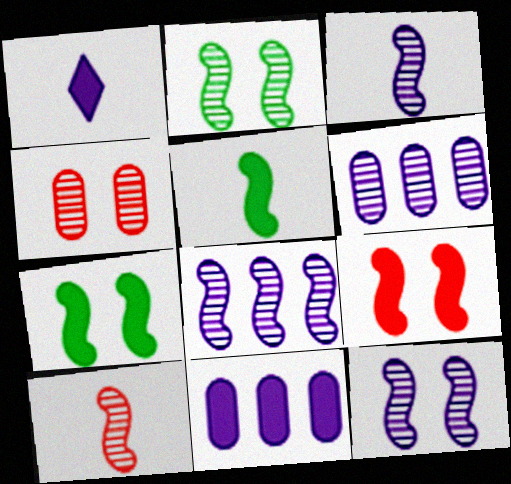[[2, 8, 10], 
[3, 8, 12]]